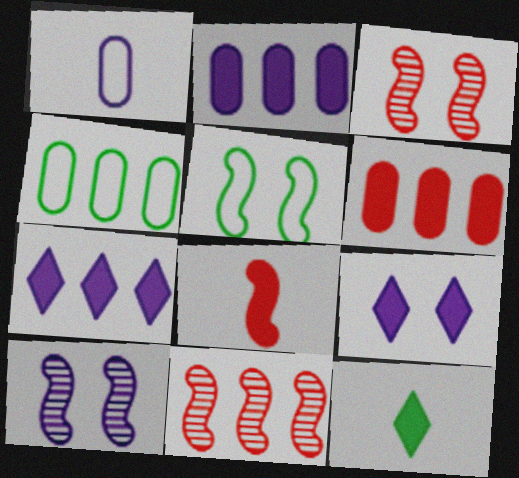[[1, 7, 10], 
[4, 7, 11]]